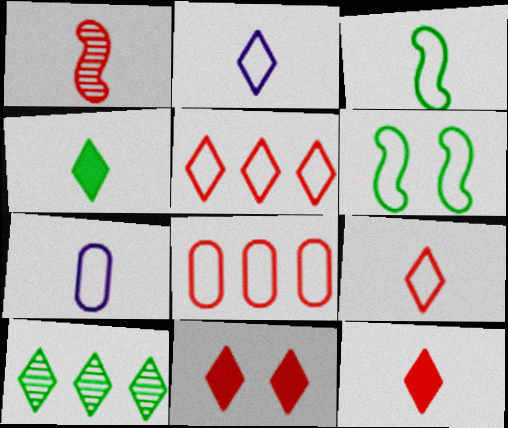[[1, 4, 7], 
[1, 8, 11], 
[2, 6, 8], 
[2, 10, 11], 
[3, 7, 9], 
[5, 6, 7]]